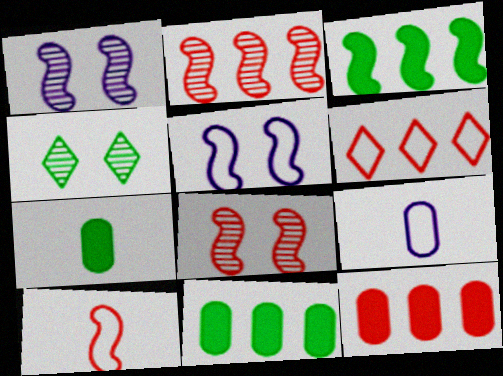[[1, 3, 10], 
[1, 6, 7], 
[2, 6, 12]]